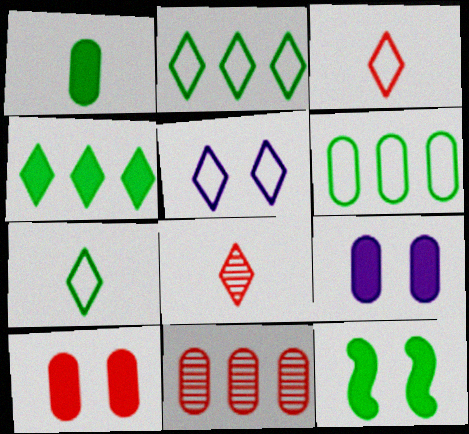[[1, 4, 12], 
[2, 3, 5], 
[4, 5, 8]]